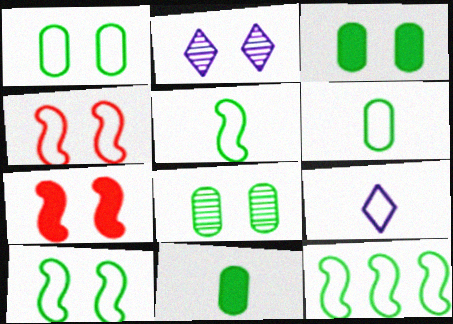[[1, 2, 7], 
[1, 3, 8], 
[2, 3, 4], 
[5, 10, 12]]